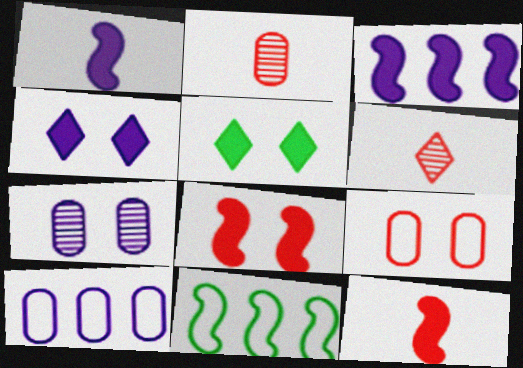[[2, 4, 11]]